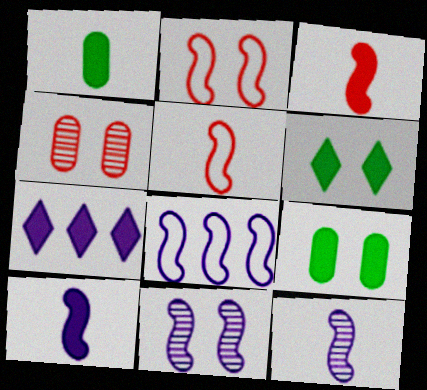[[3, 7, 9], 
[8, 10, 11]]